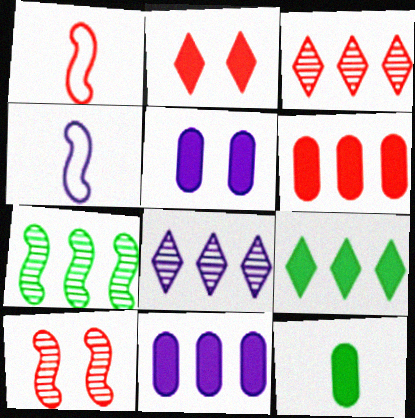[[4, 5, 8], 
[5, 6, 12]]